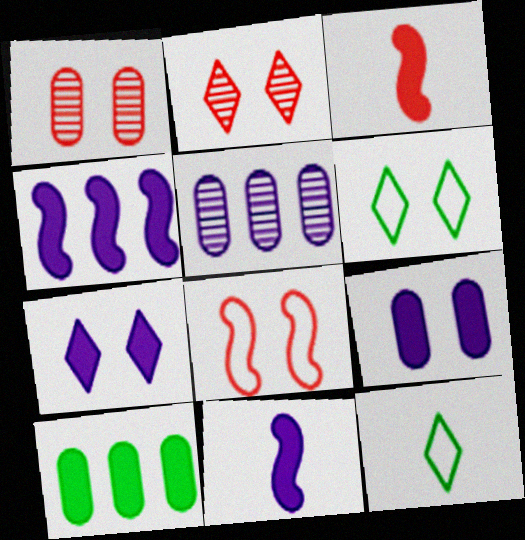[[1, 4, 12], 
[2, 6, 7], 
[3, 5, 6], 
[3, 7, 10]]